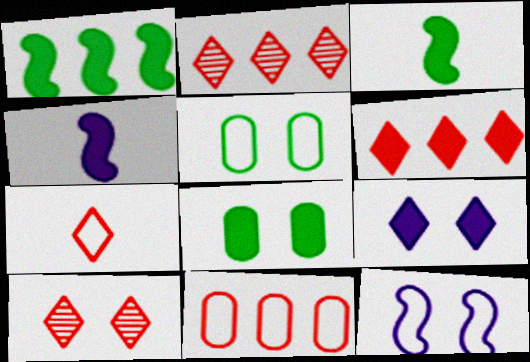[[2, 4, 5], 
[4, 6, 8], 
[6, 7, 10], 
[8, 10, 12]]